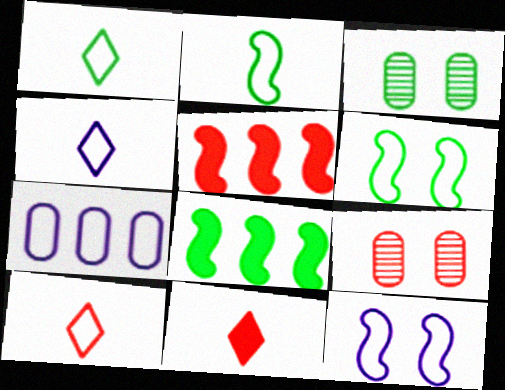[[1, 3, 8], 
[1, 4, 10], 
[3, 4, 5], 
[4, 7, 12], 
[4, 8, 9], 
[5, 9, 10], 
[6, 7, 10]]